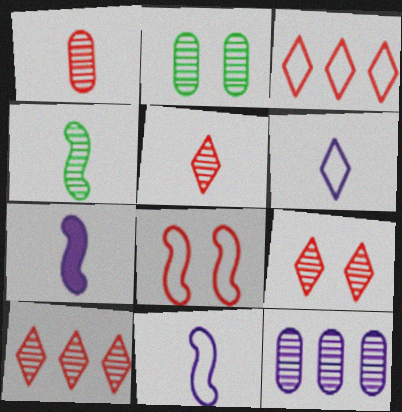[[1, 2, 12], 
[2, 3, 7], 
[4, 9, 12], 
[5, 9, 10]]